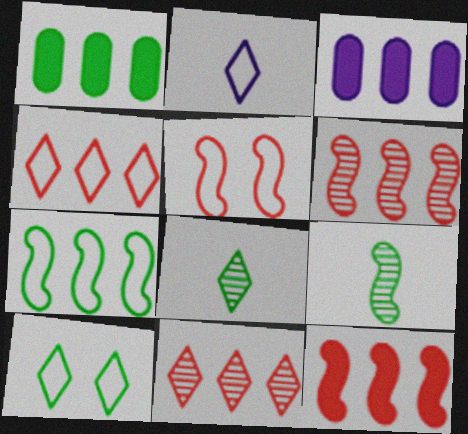[[1, 9, 10], 
[2, 4, 10], 
[3, 5, 8], 
[3, 7, 11]]